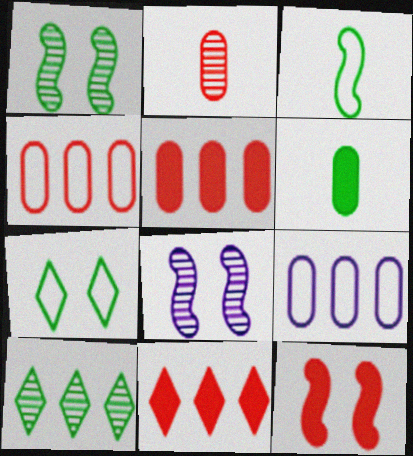[[2, 8, 10]]